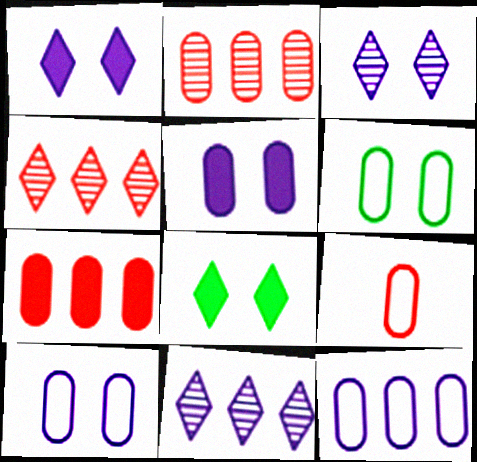[[6, 9, 12]]